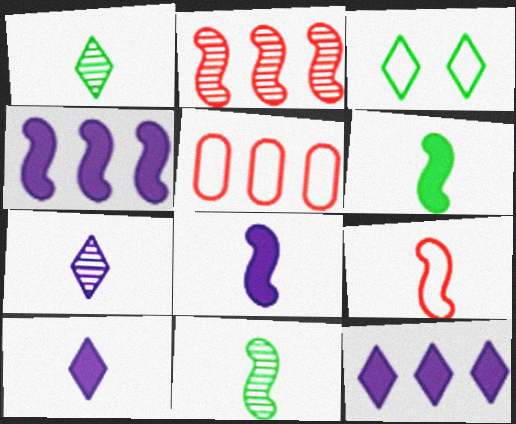[[8, 9, 11]]